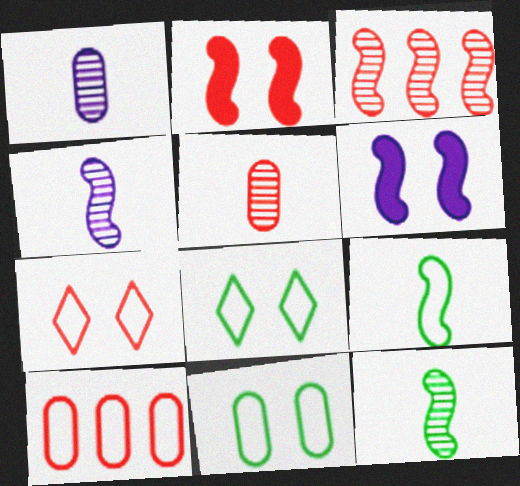[[3, 6, 9]]